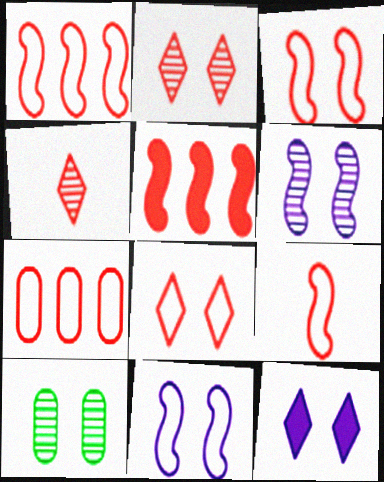[[1, 3, 9], 
[2, 6, 10], 
[3, 10, 12], 
[7, 8, 9]]